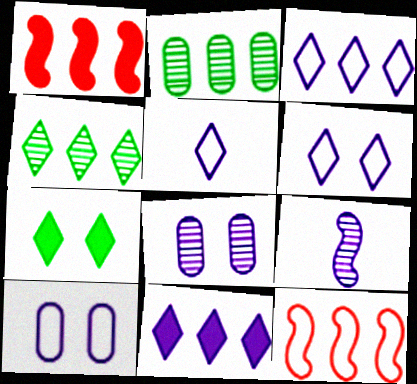[[1, 2, 3], 
[2, 11, 12], 
[3, 5, 6], 
[9, 10, 11]]